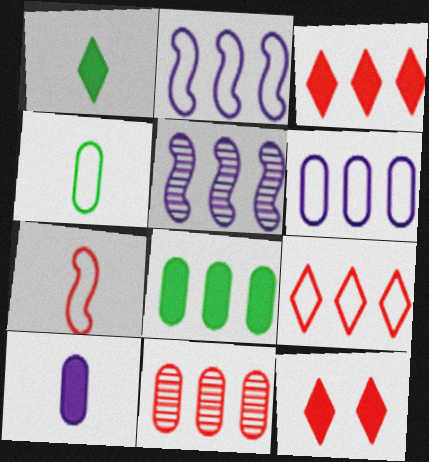[[4, 5, 12], 
[5, 8, 9], 
[6, 8, 11], 
[7, 11, 12]]